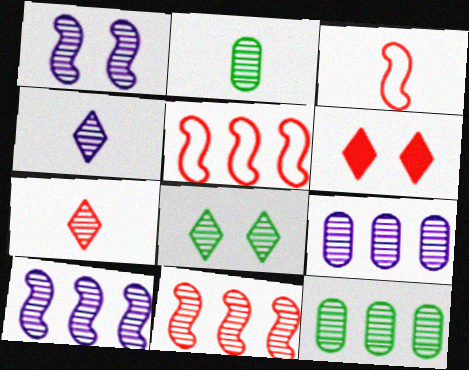[[1, 4, 9], 
[1, 7, 12]]